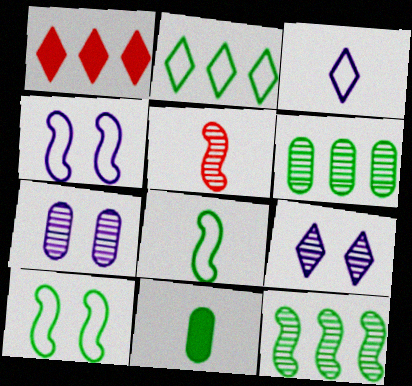[[1, 7, 8], 
[3, 5, 11], 
[5, 6, 9]]